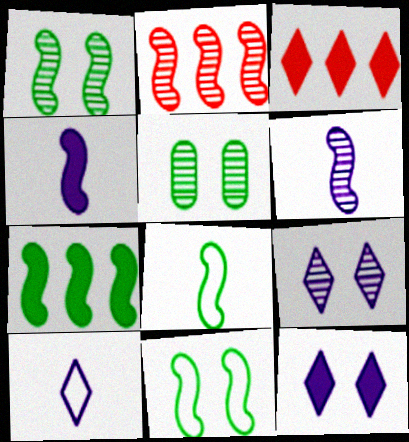[[1, 2, 6], 
[1, 7, 8], 
[2, 4, 11]]